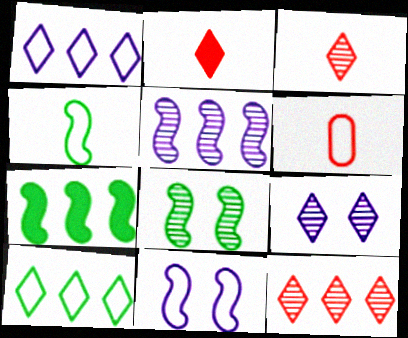[[2, 9, 10], 
[4, 7, 8], 
[6, 7, 9], 
[6, 10, 11]]